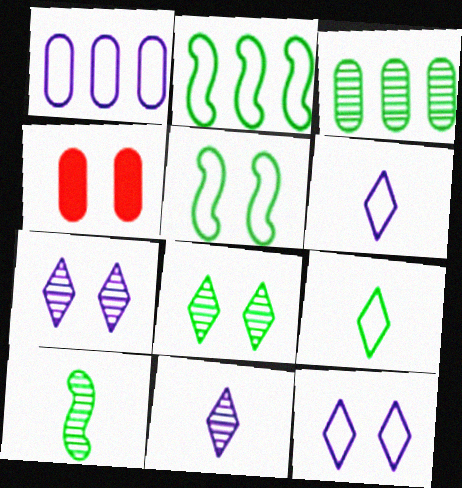[[2, 4, 11], 
[3, 8, 10], 
[4, 5, 7]]